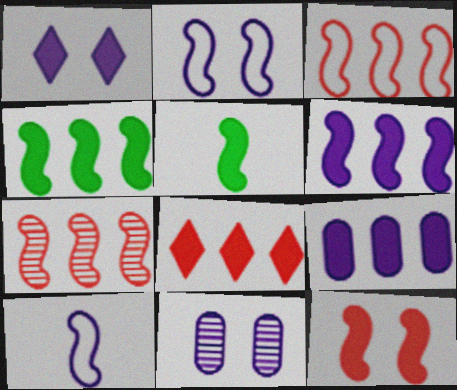[[1, 2, 11], 
[2, 5, 7], 
[4, 8, 9], 
[5, 6, 12]]